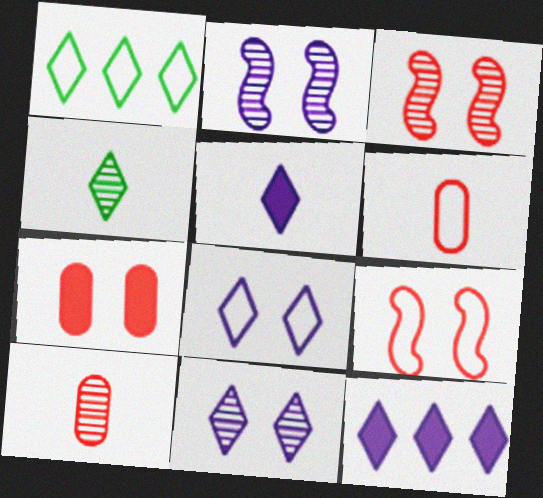[]